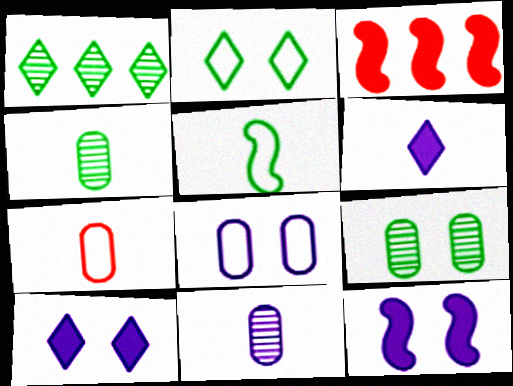[[1, 7, 12], 
[2, 3, 11]]